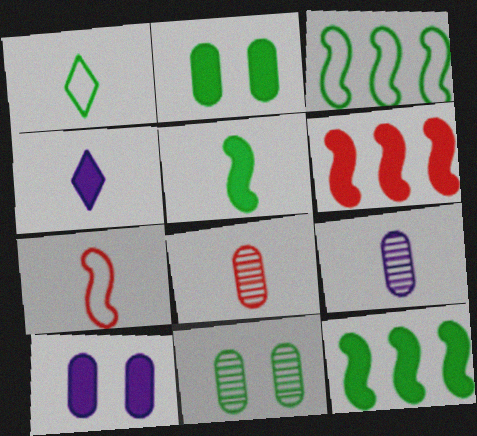[[1, 11, 12], 
[2, 4, 6]]